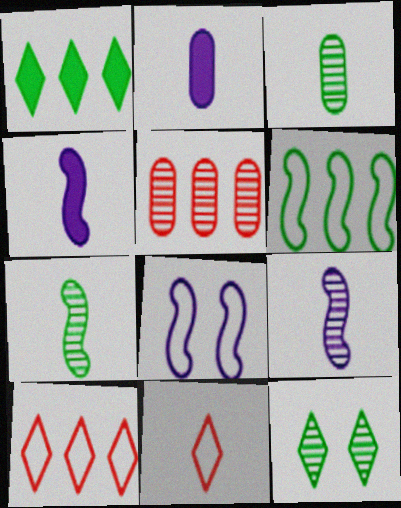[[2, 7, 11], 
[3, 4, 11], 
[5, 9, 12]]